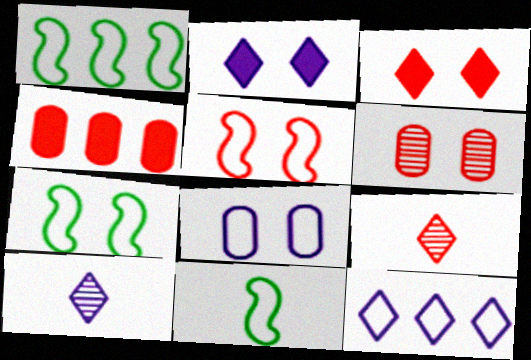[[1, 7, 11], 
[2, 6, 7], 
[2, 10, 12], 
[3, 5, 6], 
[4, 5, 9], 
[4, 7, 10]]